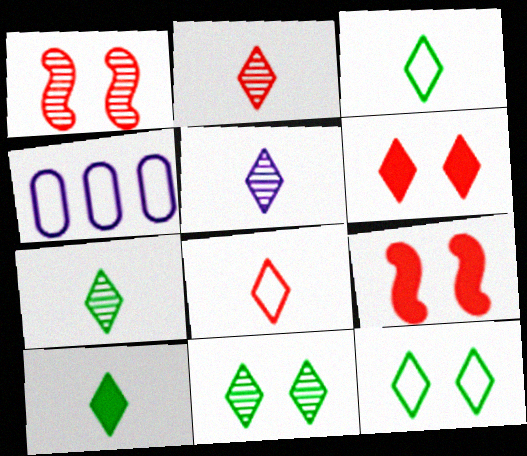[[1, 4, 10], 
[2, 5, 7], 
[3, 7, 10], 
[4, 7, 9], 
[5, 8, 10]]